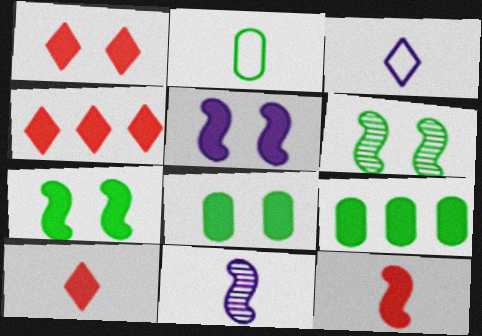[[1, 4, 10], 
[1, 5, 8], 
[2, 10, 11], 
[5, 9, 10]]